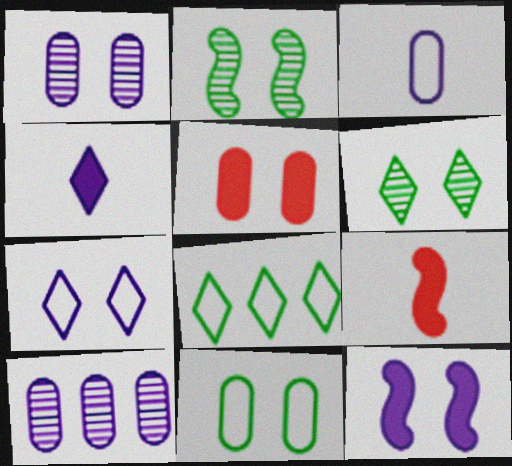[[1, 5, 11], 
[1, 7, 12], 
[1, 8, 9], 
[2, 5, 7]]